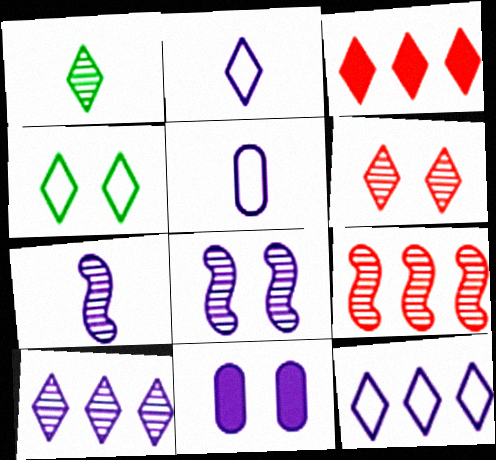[[1, 6, 10], 
[7, 11, 12]]